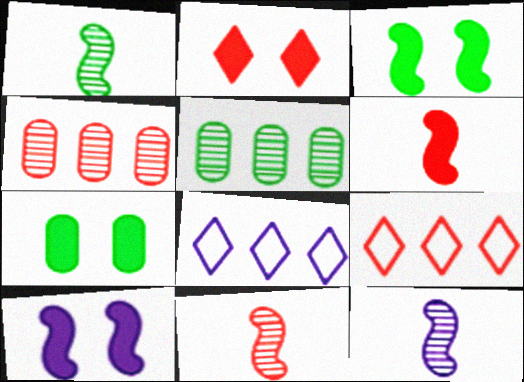[[1, 11, 12], 
[2, 7, 10], 
[7, 8, 11], 
[7, 9, 12]]